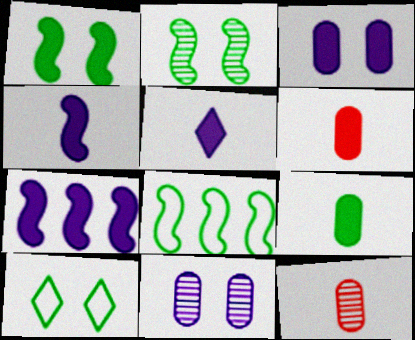[[3, 5, 7], 
[7, 10, 12]]